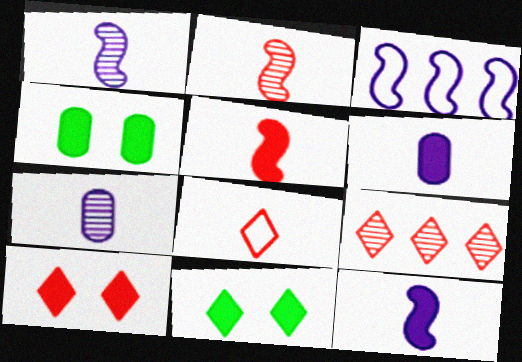[[8, 9, 10]]